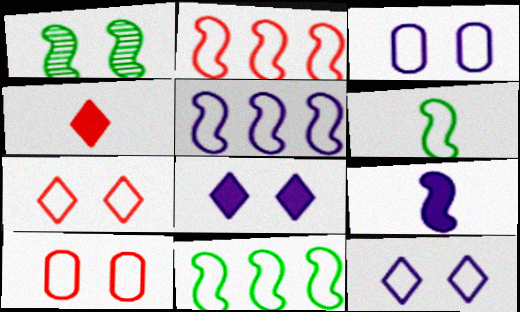[[1, 2, 9], 
[1, 8, 10], 
[2, 5, 11]]